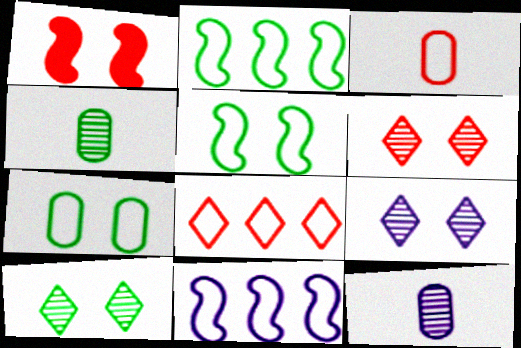[[1, 7, 9], 
[6, 9, 10]]